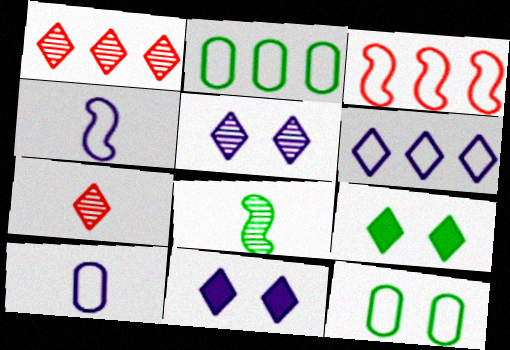[[2, 3, 6], 
[2, 8, 9], 
[6, 7, 9]]